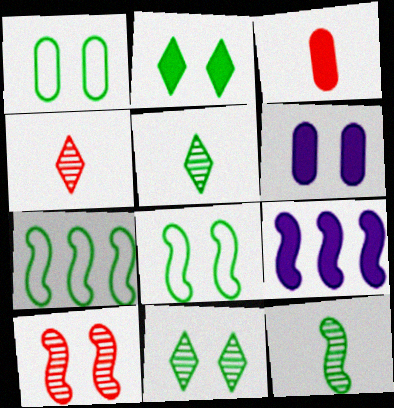[[1, 4, 9], 
[2, 3, 9], 
[4, 6, 7]]